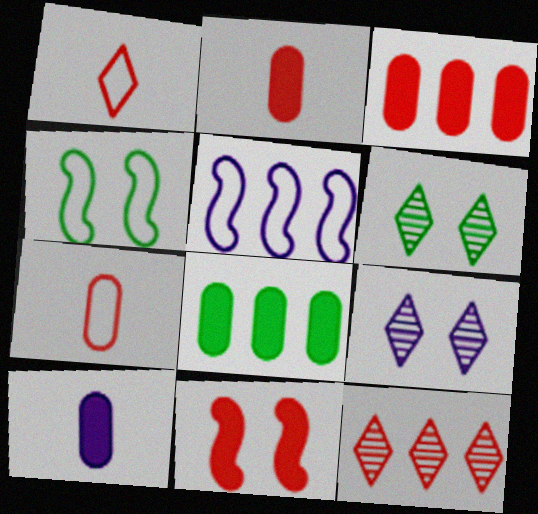[[2, 5, 6], 
[4, 10, 12], 
[5, 8, 12], 
[5, 9, 10], 
[7, 11, 12]]